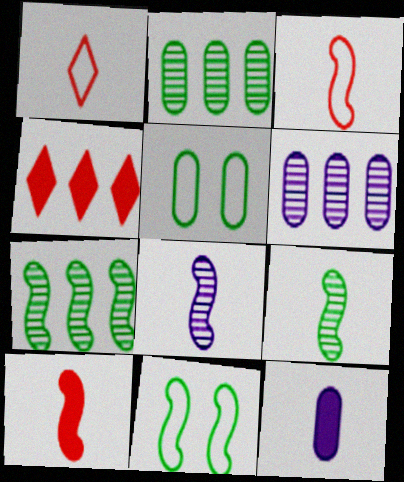[[1, 9, 12], 
[4, 5, 8]]